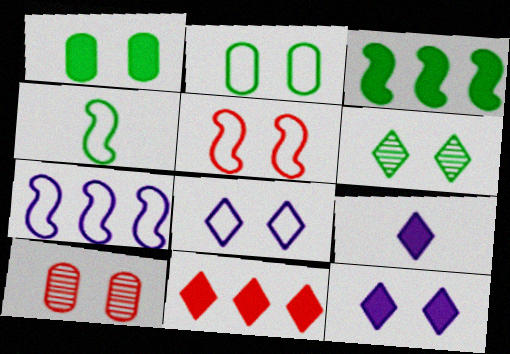[[2, 5, 8], 
[4, 5, 7]]